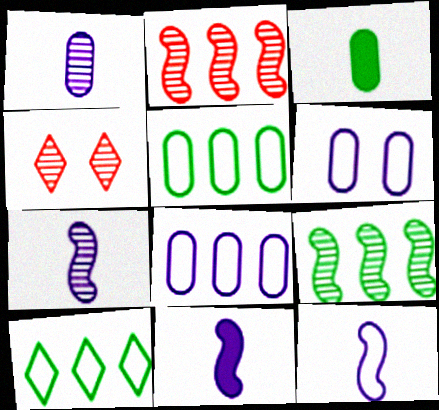[[1, 4, 9], 
[4, 5, 11], 
[7, 11, 12]]